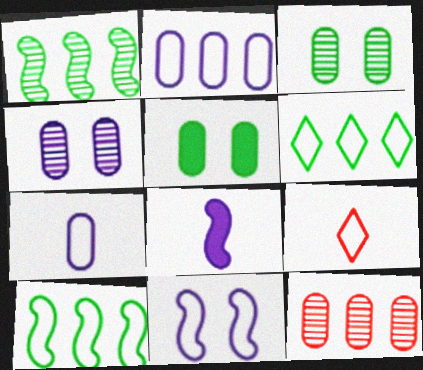[[5, 7, 12]]